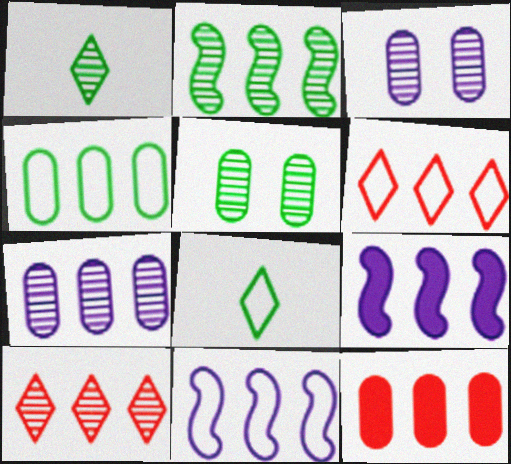[[1, 2, 5], 
[2, 7, 10], 
[4, 6, 11], 
[4, 7, 12], 
[4, 9, 10]]